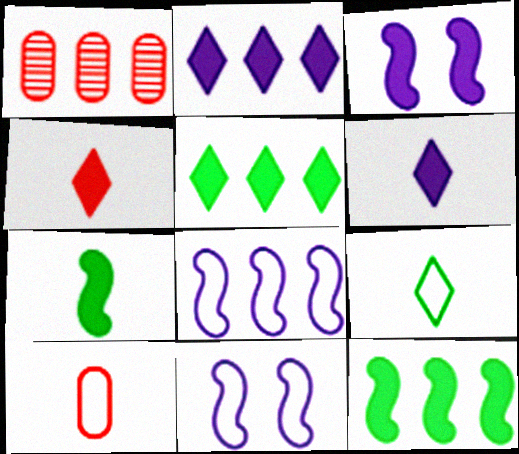[[1, 3, 9], 
[1, 5, 8]]